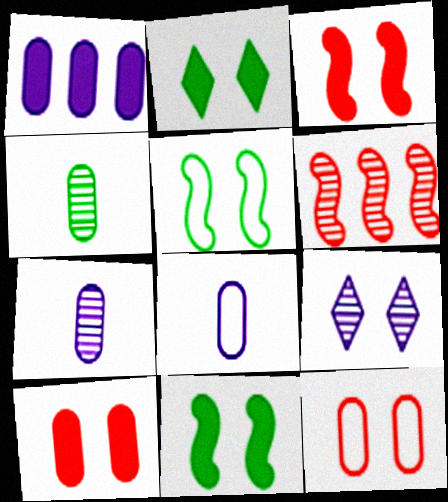[[1, 4, 12], 
[2, 6, 8], 
[4, 6, 9], 
[5, 9, 10], 
[9, 11, 12]]